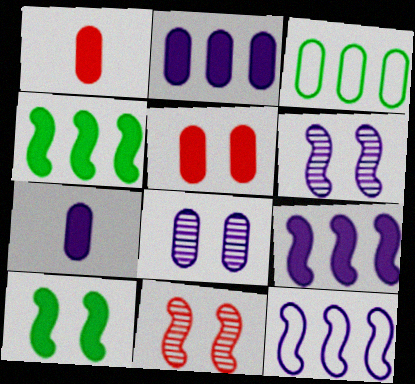[[1, 3, 8]]